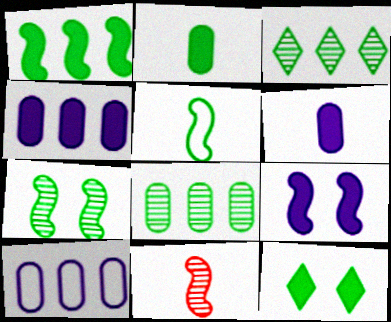[[1, 2, 12], 
[1, 5, 7], 
[5, 8, 12], 
[10, 11, 12]]